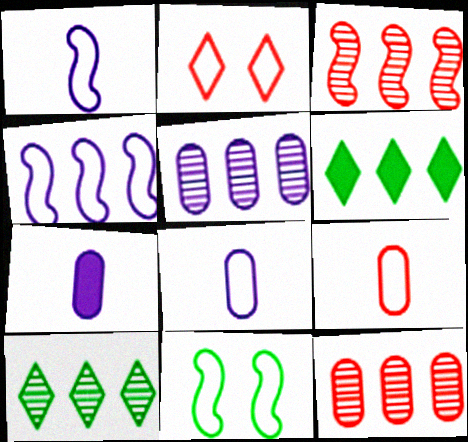[[3, 5, 10], 
[4, 6, 12]]